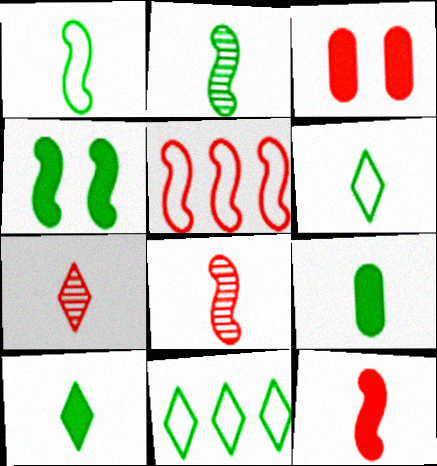[[2, 6, 9], 
[3, 5, 7]]